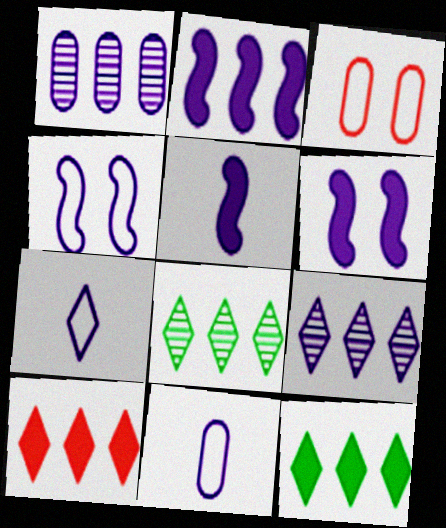[[1, 6, 7], 
[2, 5, 6], 
[3, 5, 8], 
[6, 9, 11]]